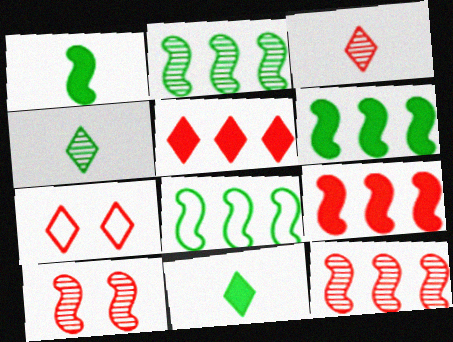[[2, 6, 8], 
[3, 5, 7]]